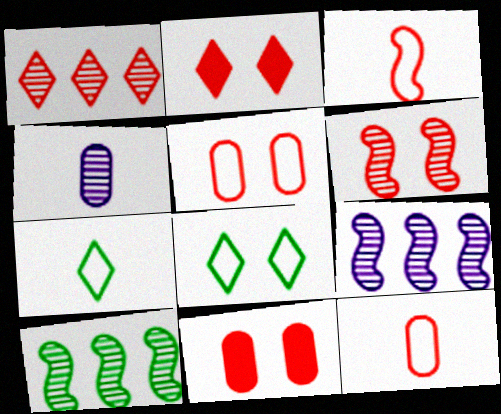[[1, 3, 11], 
[2, 5, 6], 
[7, 9, 11]]